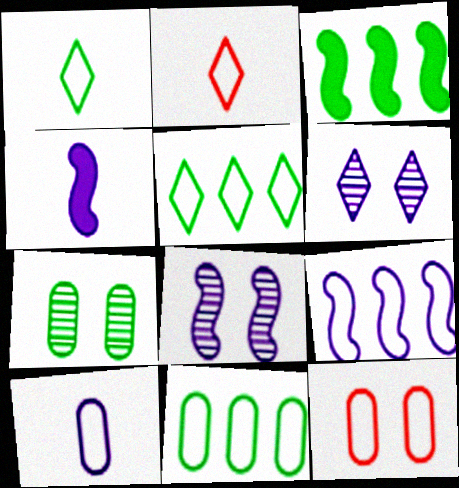[[1, 3, 7], 
[1, 9, 12], 
[4, 8, 9], 
[10, 11, 12]]